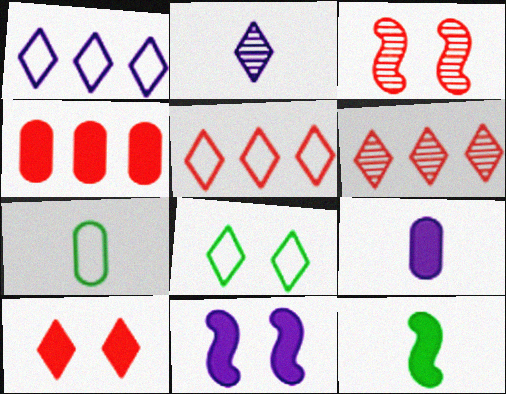[[6, 7, 11]]